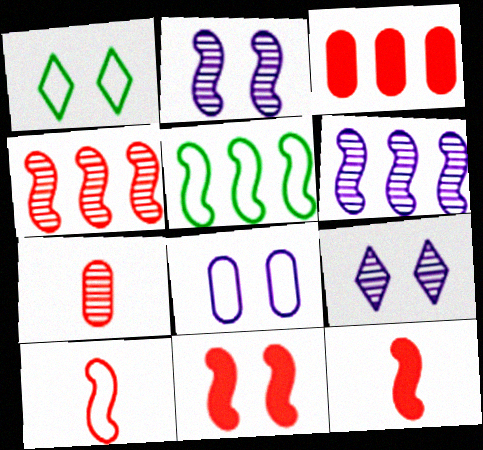[[2, 5, 12], 
[4, 10, 11]]